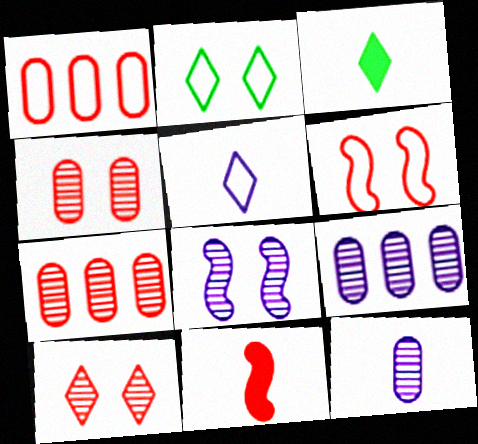[[1, 3, 8], 
[1, 10, 11], 
[2, 9, 11], 
[3, 6, 9]]